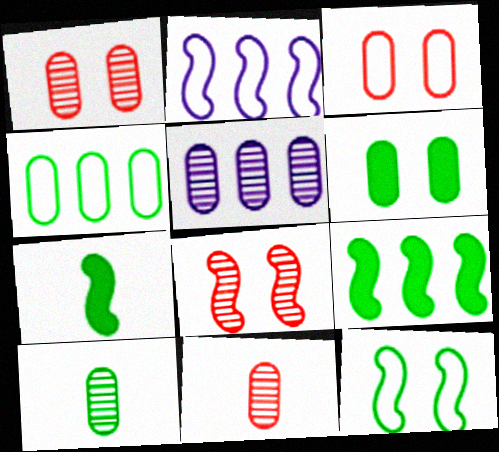[[1, 5, 10], 
[2, 7, 8], 
[4, 6, 10]]